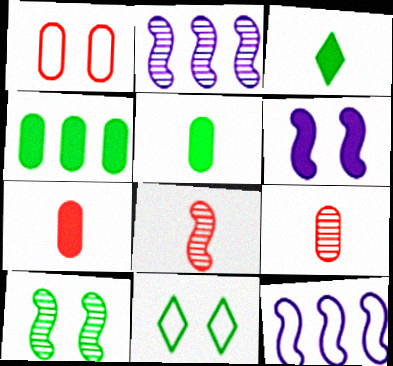[[1, 2, 3], 
[2, 7, 11], 
[2, 8, 10]]